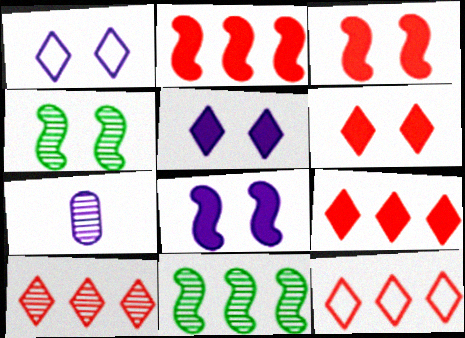[[4, 7, 10], 
[9, 10, 12]]